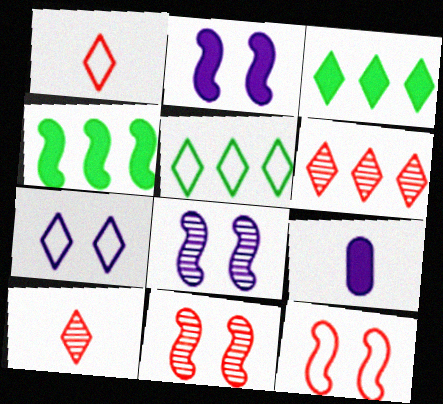[[1, 5, 7], 
[3, 7, 10], 
[5, 9, 11]]